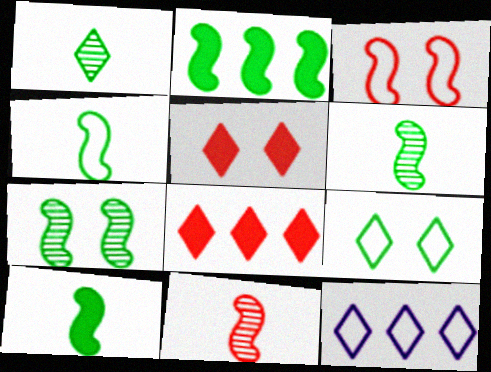[[1, 5, 12], 
[2, 4, 7], 
[4, 6, 10]]